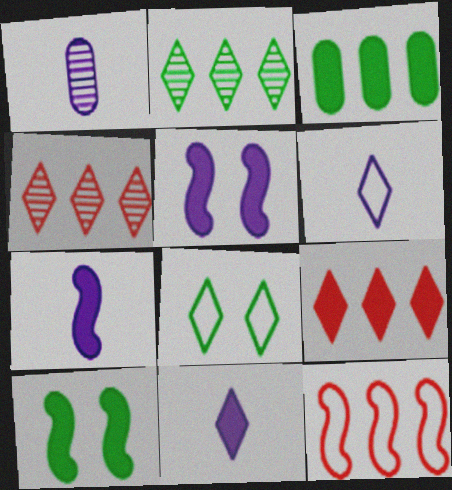[[1, 6, 7], 
[4, 8, 11]]